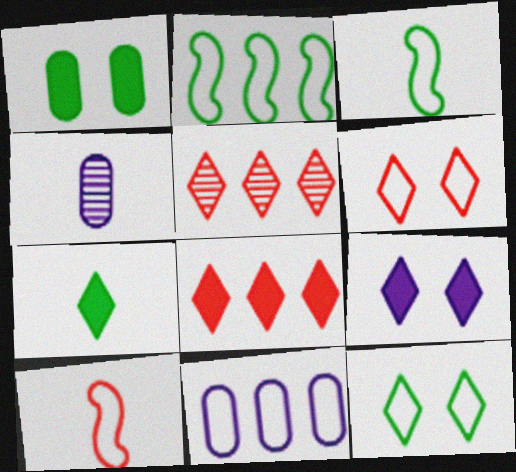[[3, 6, 11], 
[4, 7, 10], 
[7, 8, 9], 
[10, 11, 12]]